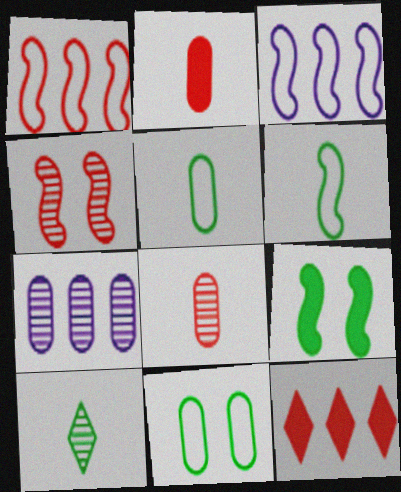[[2, 7, 11], 
[4, 7, 10]]